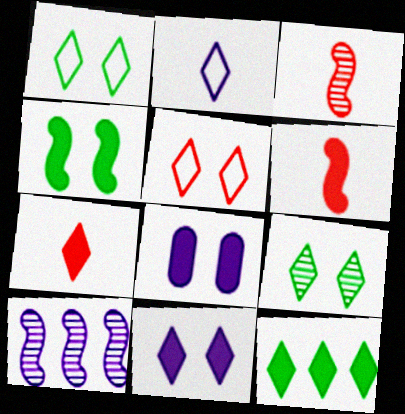[[2, 8, 10], 
[5, 9, 11], 
[6, 8, 12], 
[7, 11, 12]]